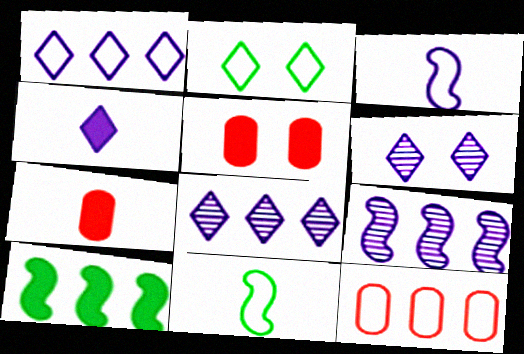[[1, 4, 6], 
[2, 3, 12], 
[2, 7, 9], 
[4, 5, 10], 
[5, 8, 11], 
[8, 10, 12]]